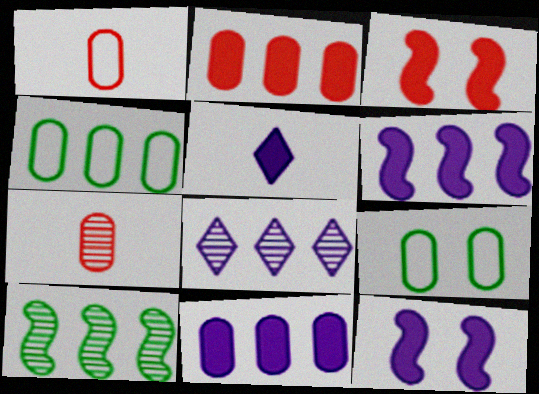[[5, 11, 12], 
[7, 9, 11]]